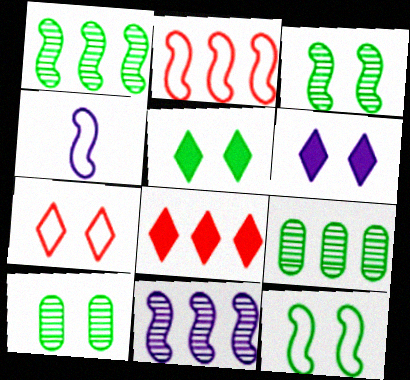[[2, 4, 12], 
[4, 8, 10], 
[5, 10, 12]]